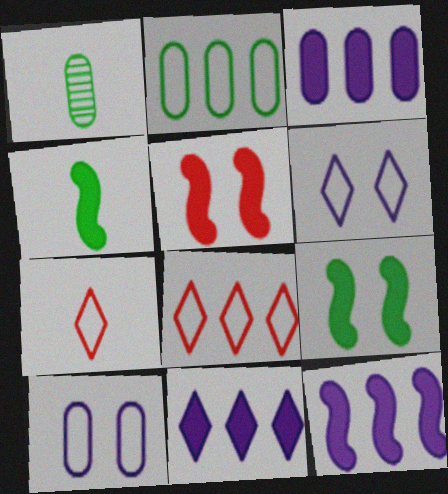[[3, 11, 12], 
[4, 5, 12]]